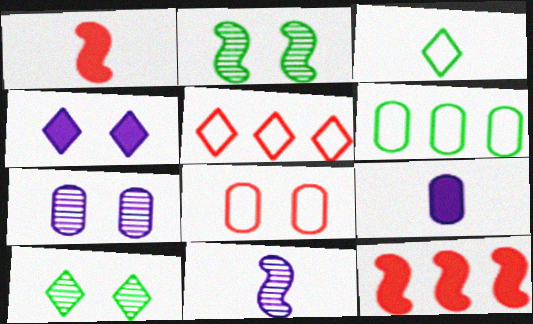[[2, 4, 8], 
[2, 5, 9], 
[3, 7, 12]]